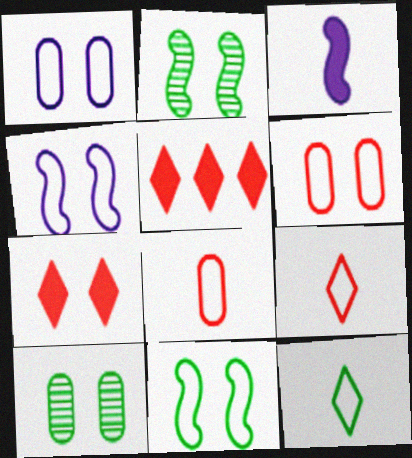[[1, 2, 7], 
[4, 7, 10]]